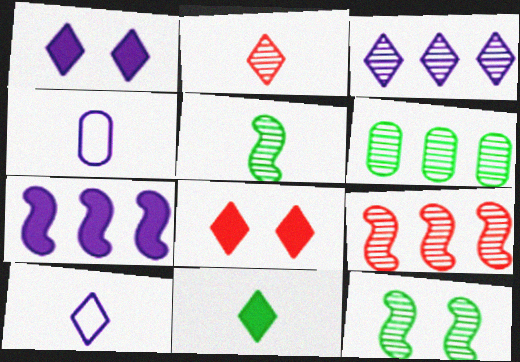[[1, 3, 10], 
[2, 10, 11], 
[3, 6, 9]]